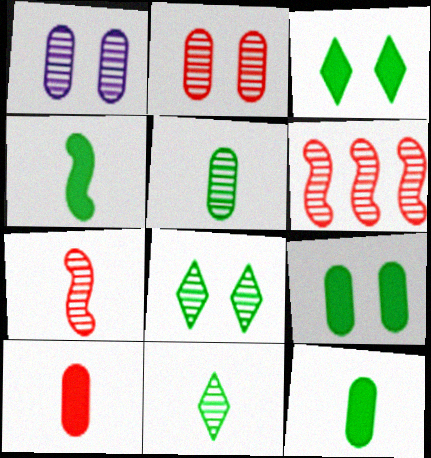[[1, 6, 11]]